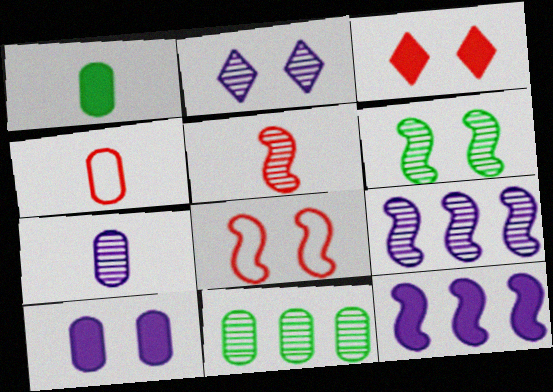[[1, 3, 12], 
[1, 4, 7], 
[2, 5, 11], 
[2, 7, 9], 
[4, 10, 11], 
[5, 6, 9]]